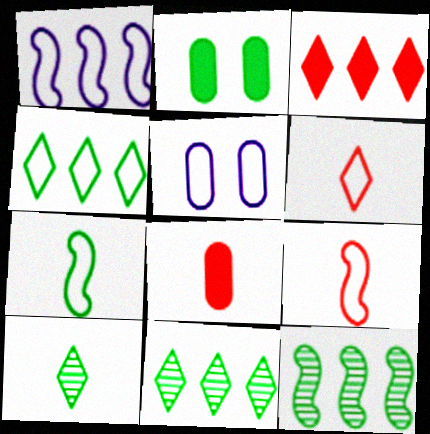[[2, 7, 11], 
[4, 5, 9]]